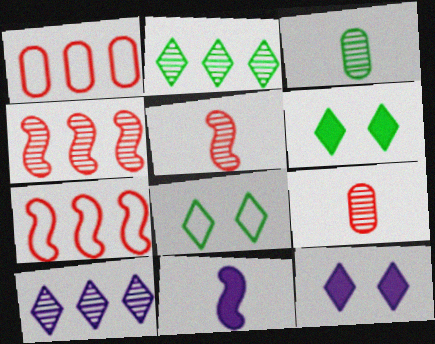[[3, 7, 12]]